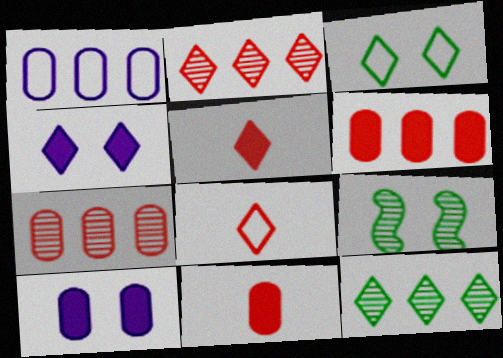[[1, 5, 9], 
[4, 8, 12]]